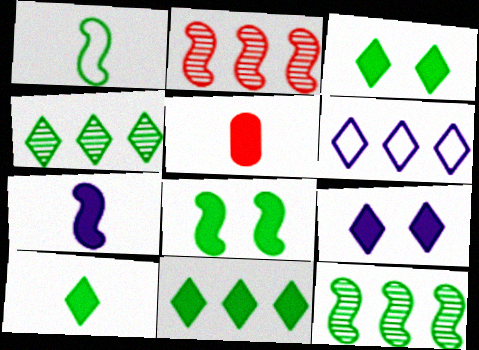[[1, 8, 12], 
[3, 10, 11], 
[5, 7, 10]]